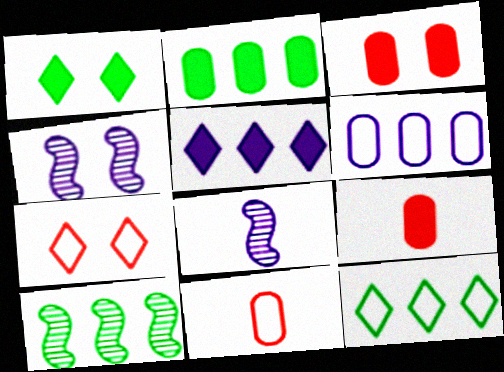[[2, 7, 8], 
[2, 10, 12], 
[3, 8, 12], 
[4, 9, 12]]